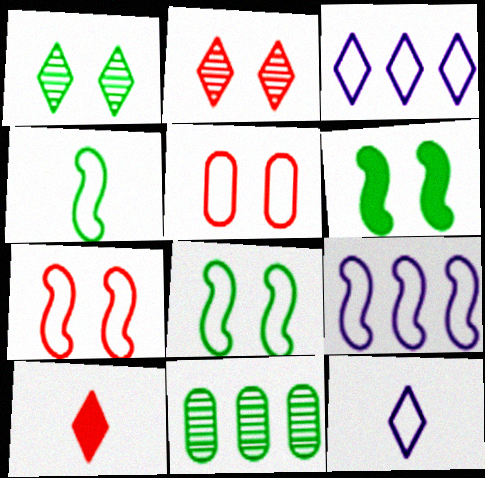[[1, 3, 10], 
[3, 4, 5], 
[4, 7, 9]]